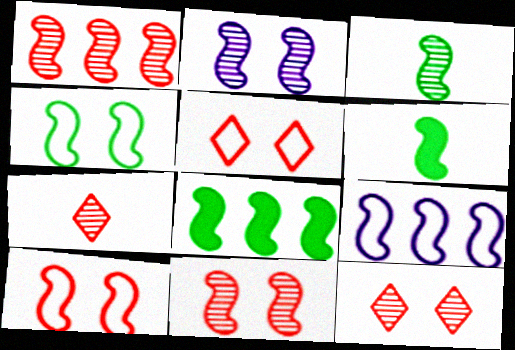[[1, 2, 3], 
[1, 8, 9], 
[3, 4, 8], 
[6, 9, 11]]